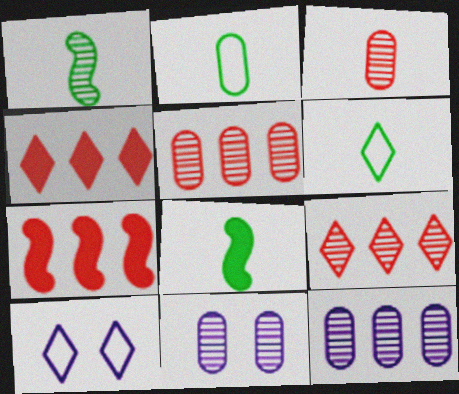[[1, 9, 11], 
[5, 8, 10], 
[6, 7, 11]]